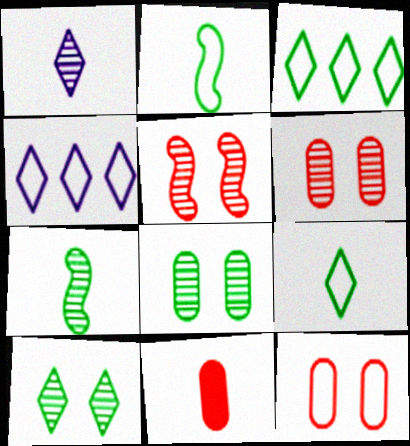[[1, 2, 11], 
[2, 4, 12]]